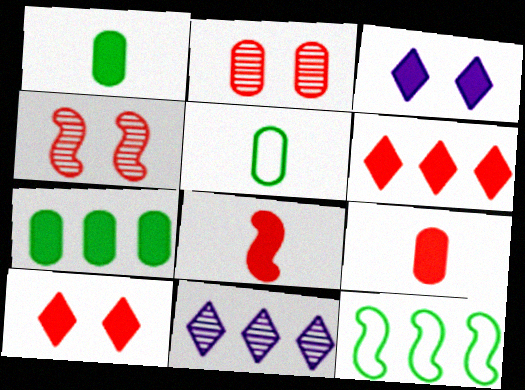[[3, 7, 8]]